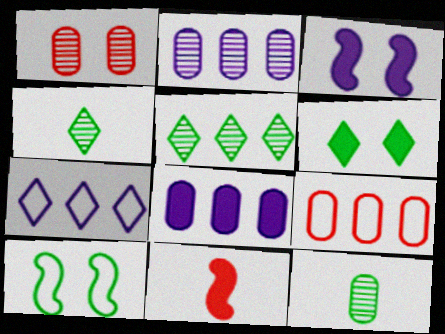[[1, 2, 12], 
[3, 4, 9], 
[6, 8, 11]]